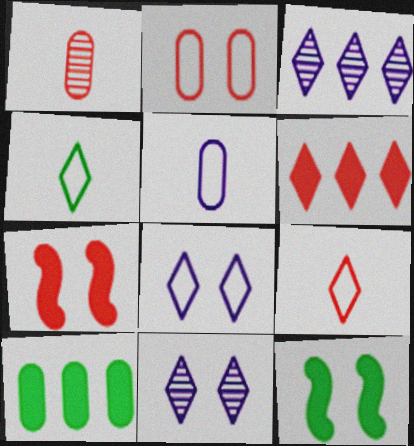[[2, 11, 12], 
[4, 6, 11]]